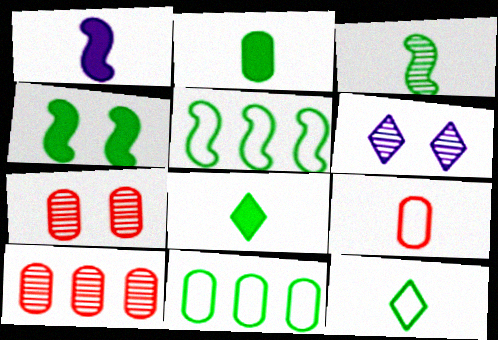[[2, 3, 12], 
[3, 4, 5], 
[3, 6, 10]]